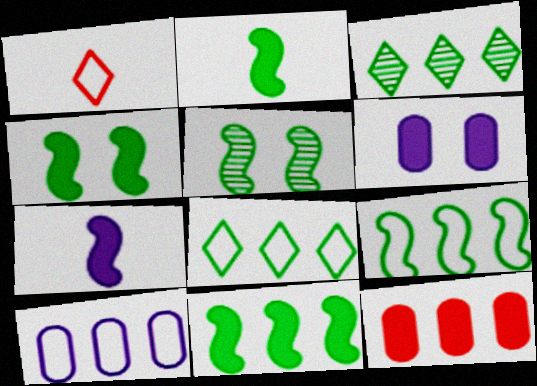[[2, 4, 11], 
[2, 5, 9]]